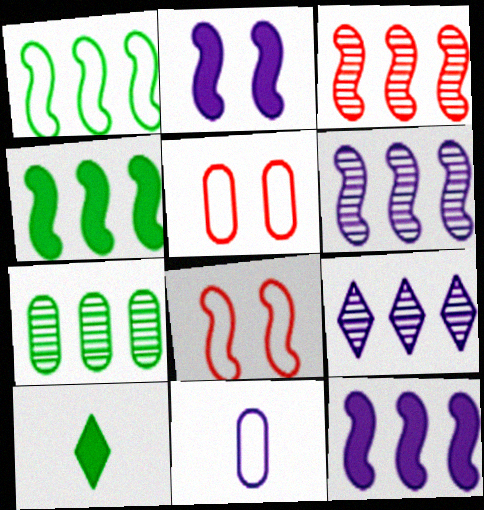[[1, 3, 12], 
[2, 9, 11], 
[3, 7, 9], 
[5, 6, 10]]